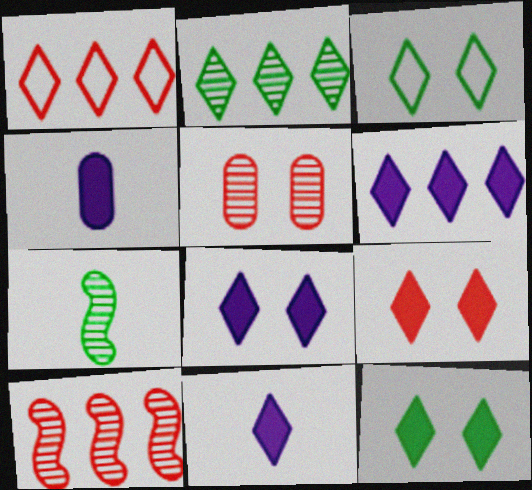[[1, 2, 6], 
[3, 4, 10], 
[6, 8, 11], 
[8, 9, 12]]